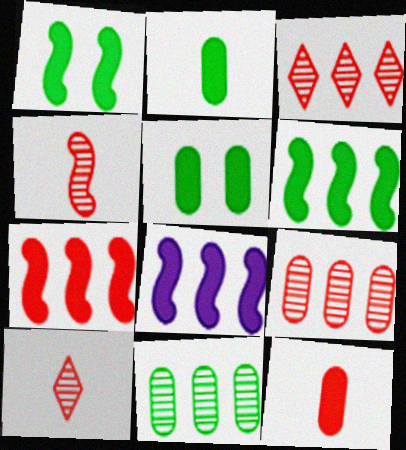[[6, 7, 8]]